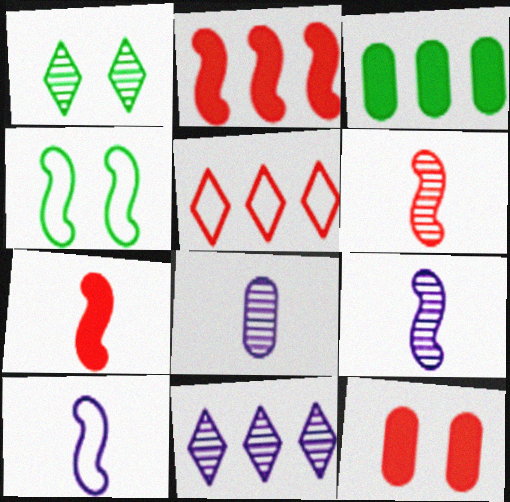[[2, 4, 9], 
[5, 6, 12]]